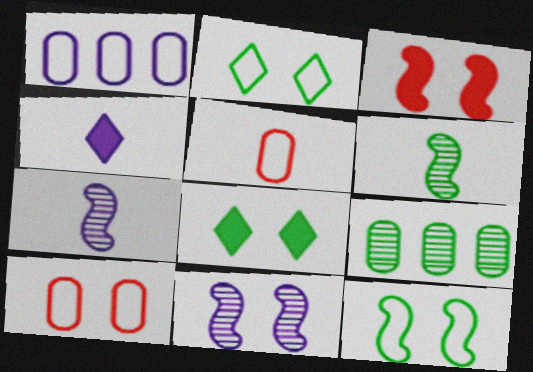[[1, 4, 11], 
[3, 11, 12], 
[4, 5, 6], 
[8, 10, 11]]